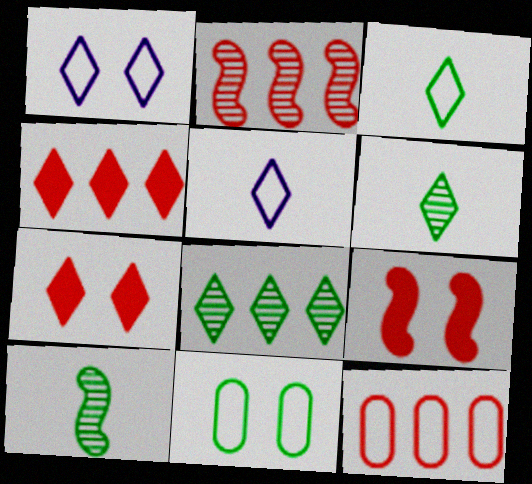[[1, 4, 6], 
[2, 4, 12], 
[5, 7, 8]]